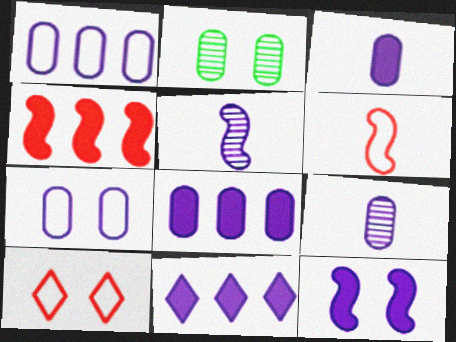[[2, 6, 11], 
[2, 10, 12], 
[3, 11, 12], 
[5, 7, 11], 
[7, 8, 9]]